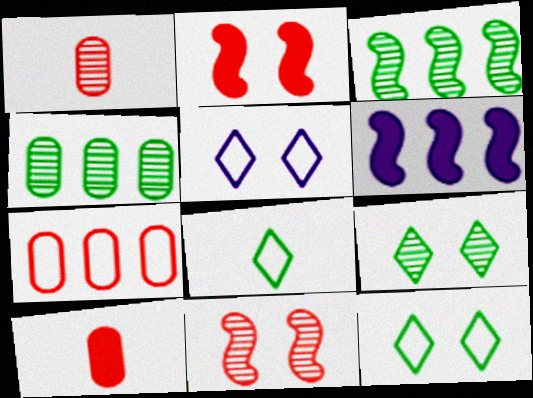[[1, 6, 12], 
[3, 5, 10]]